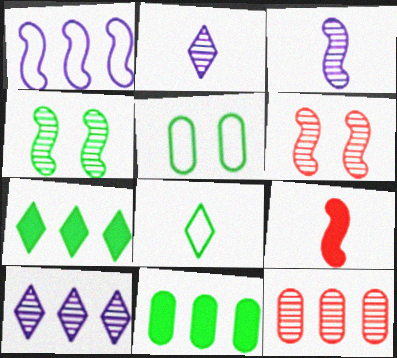[[1, 4, 9], 
[1, 7, 12], 
[2, 4, 12], 
[4, 8, 11], 
[5, 9, 10]]